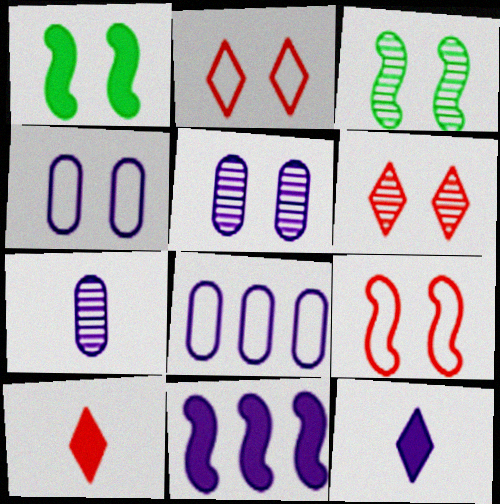[[1, 2, 5], 
[1, 4, 6], 
[3, 5, 6], 
[3, 8, 10]]